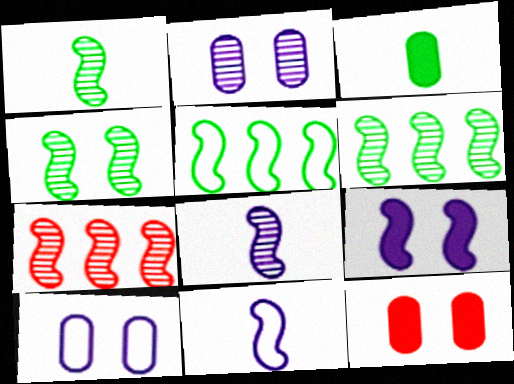[[1, 4, 6], 
[4, 7, 8]]